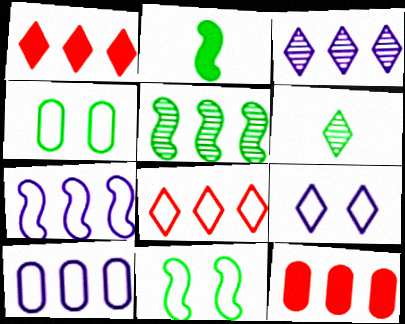[[1, 5, 10], 
[1, 6, 9], 
[2, 5, 11]]